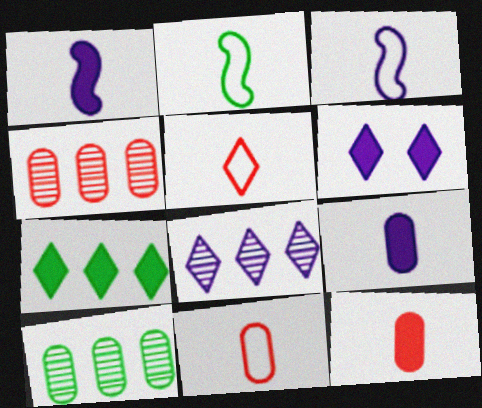[[2, 4, 6]]